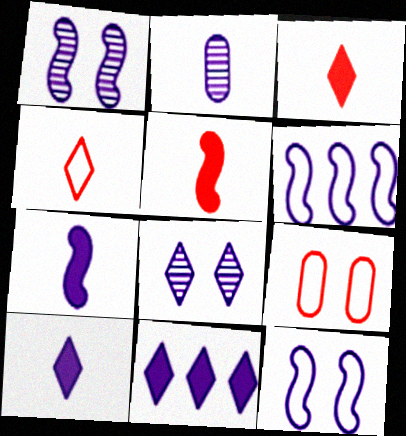[[1, 6, 7], 
[2, 11, 12]]